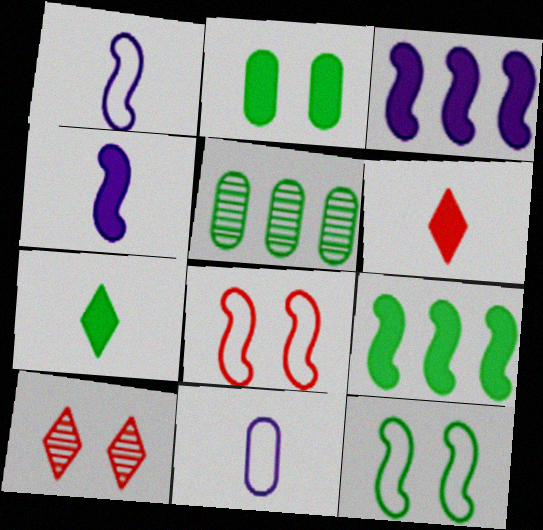[[2, 3, 6], 
[2, 7, 9], 
[5, 7, 12], 
[9, 10, 11]]